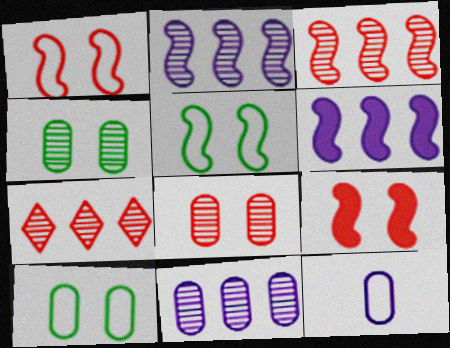[]